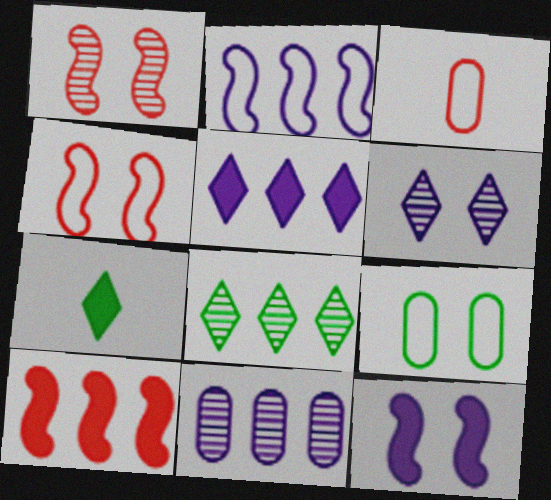[[2, 5, 11], 
[3, 8, 12], 
[4, 7, 11]]